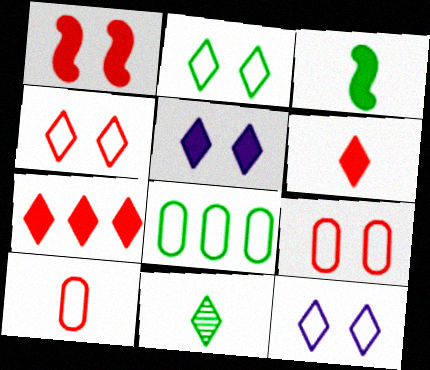[[2, 4, 12], 
[7, 11, 12]]